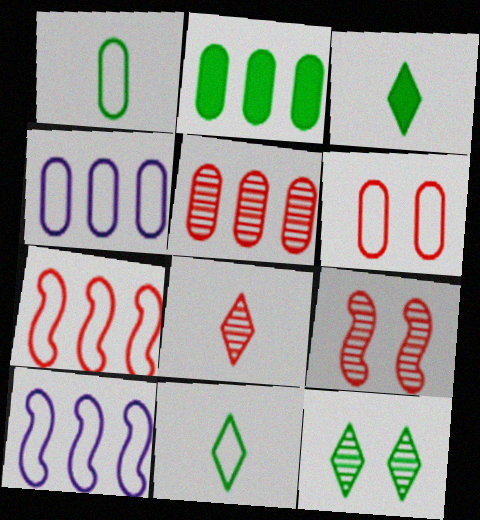[[1, 4, 6], 
[2, 4, 5], 
[3, 4, 9], 
[5, 8, 9], 
[6, 10, 11]]